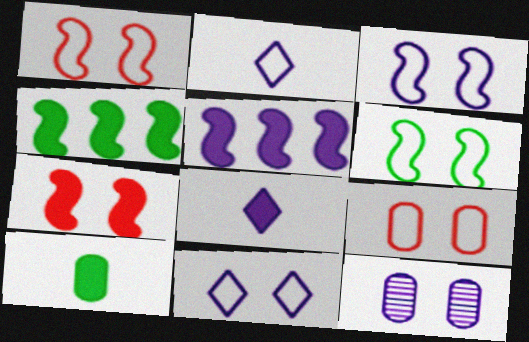[[1, 3, 6], 
[2, 5, 12], 
[6, 9, 11]]